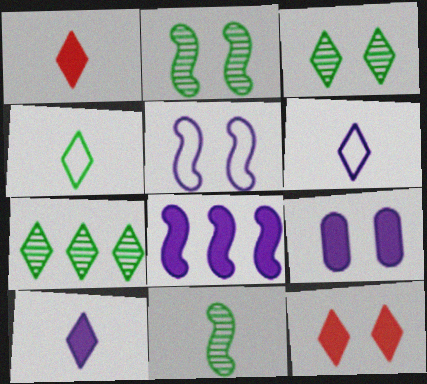[[6, 7, 12], 
[8, 9, 10]]